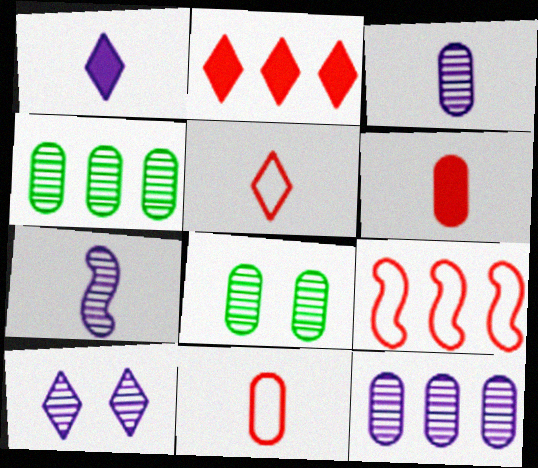[[1, 8, 9], 
[7, 10, 12]]